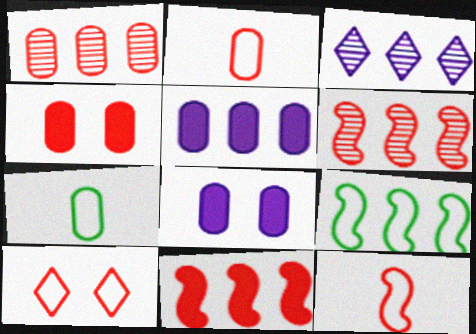[[1, 2, 4], 
[1, 7, 8]]